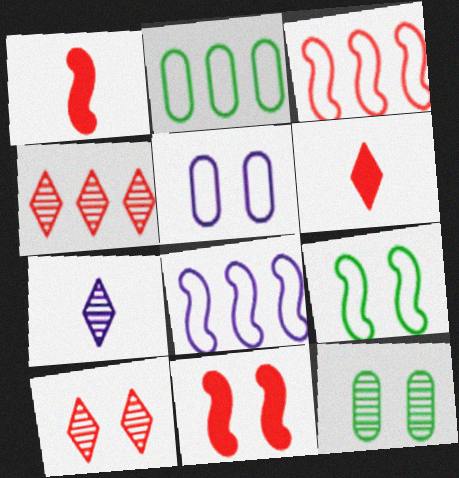[[2, 7, 11], 
[6, 8, 12]]